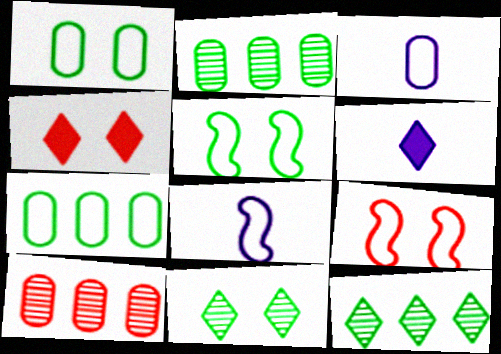[[2, 4, 8], 
[2, 6, 9], 
[5, 6, 10]]